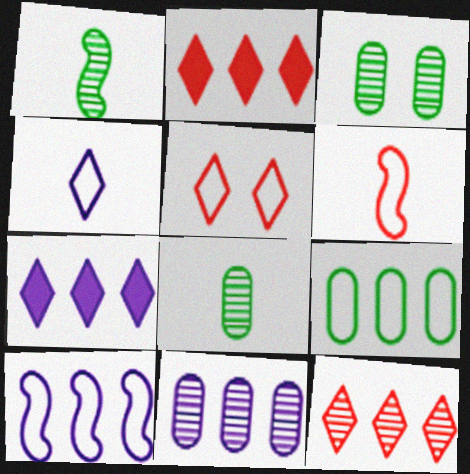[[3, 6, 7], 
[7, 10, 11]]